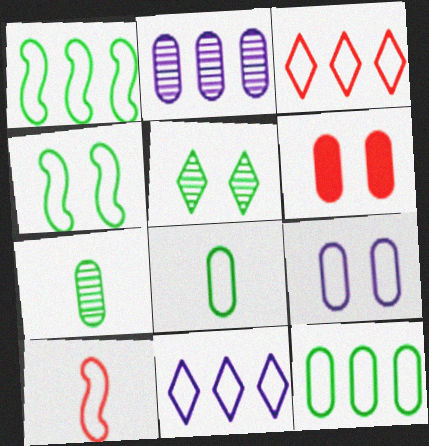[[2, 6, 8]]